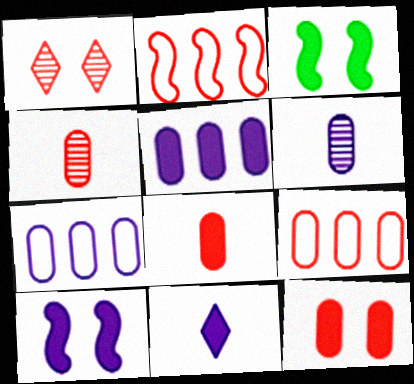[[1, 2, 8], 
[4, 9, 12], 
[5, 10, 11]]